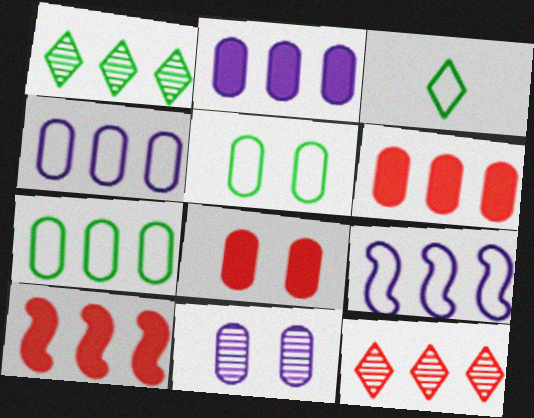[[1, 4, 10], 
[1, 6, 9], 
[3, 10, 11], 
[5, 8, 11]]